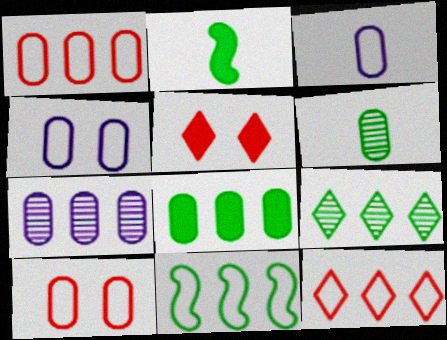[[1, 7, 8], 
[8, 9, 11]]